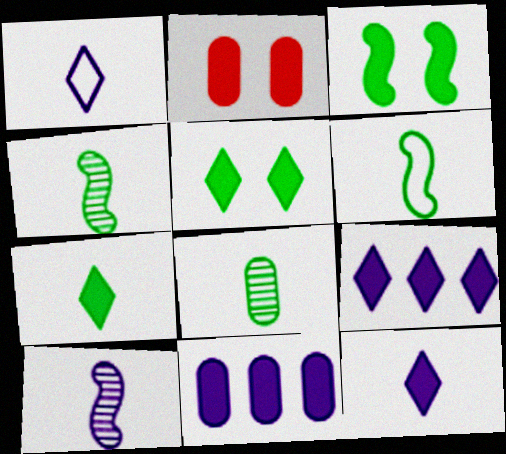[[6, 7, 8]]